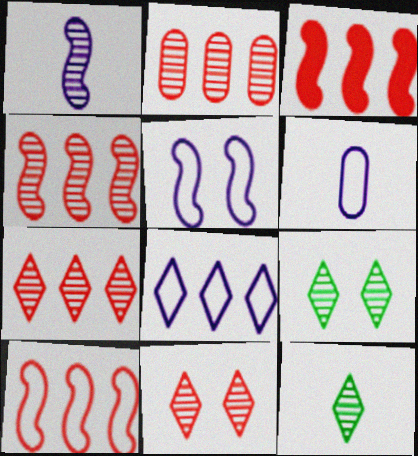[[1, 2, 9], 
[2, 4, 7], 
[3, 4, 10], 
[3, 6, 9], 
[5, 6, 8]]